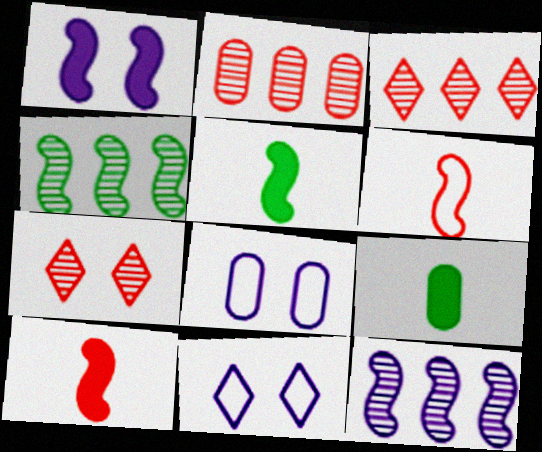[[1, 4, 6], 
[2, 5, 11], 
[2, 8, 9], 
[3, 5, 8]]